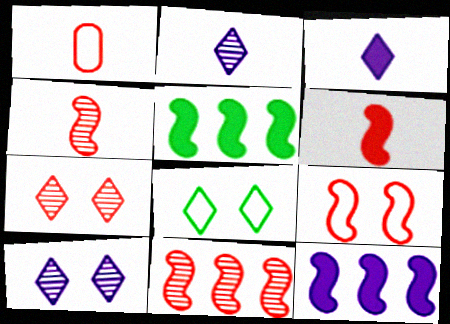[[1, 5, 10], 
[6, 9, 11]]